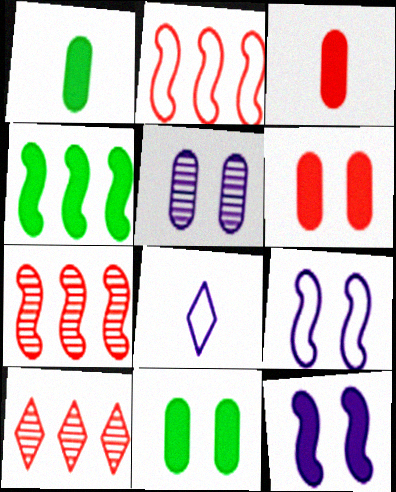[[1, 9, 10], 
[7, 8, 11]]